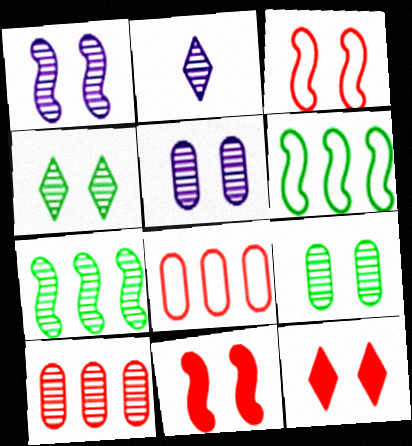[]